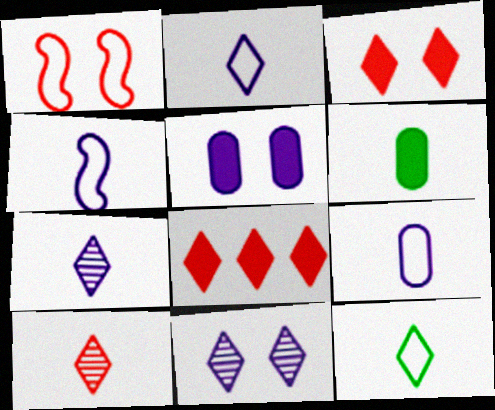[[2, 4, 9], 
[4, 6, 10], 
[8, 11, 12]]